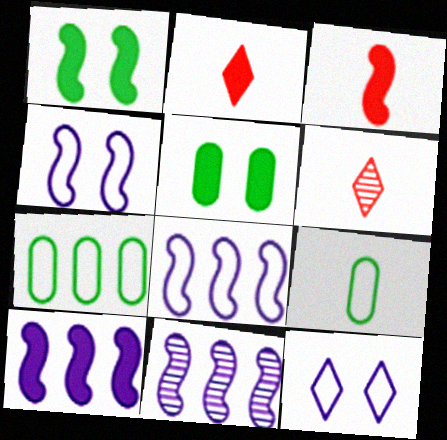[[1, 3, 10], 
[2, 5, 10], 
[5, 6, 8], 
[8, 10, 11]]